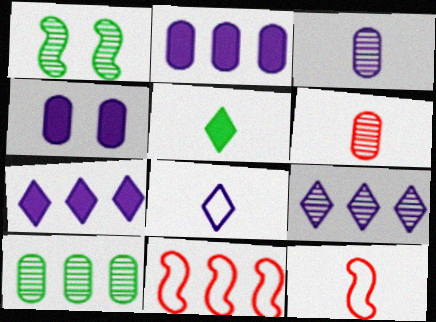[[1, 6, 9], 
[3, 5, 12], 
[7, 10, 11]]